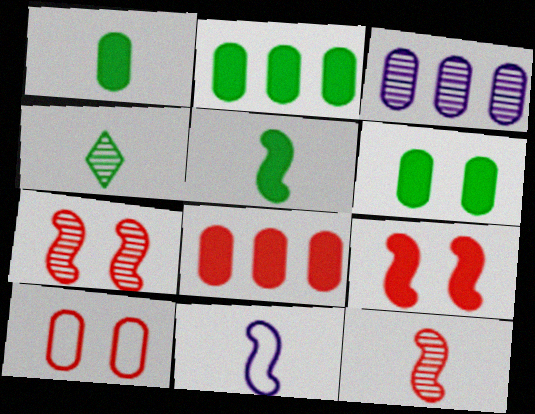[[1, 2, 6], 
[1, 3, 10], 
[3, 4, 7], 
[5, 11, 12]]